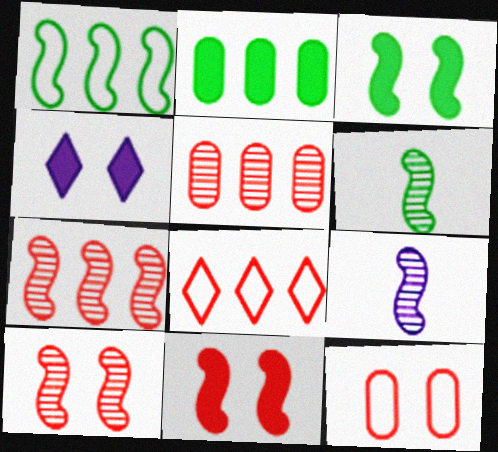[[1, 3, 6], 
[1, 9, 11]]